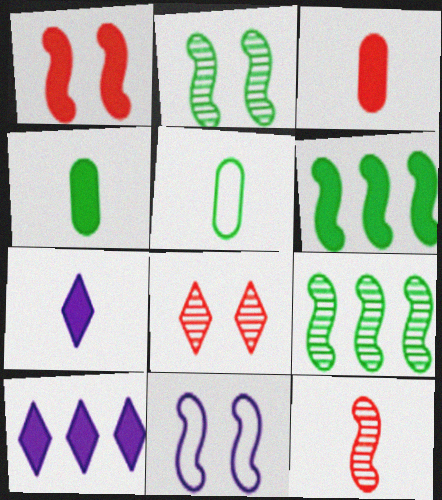[[1, 2, 11], 
[1, 4, 10], 
[5, 7, 12], 
[6, 11, 12]]